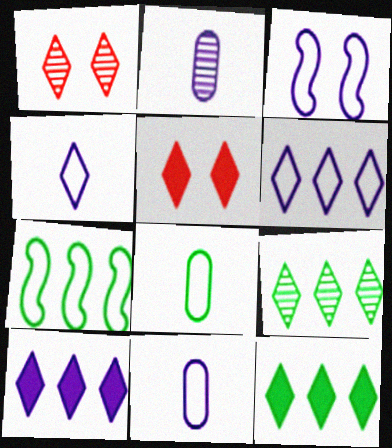[[1, 4, 12], 
[2, 3, 10], 
[2, 5, 7], 
[3, 6, 11], 
[4, 5, 9]]